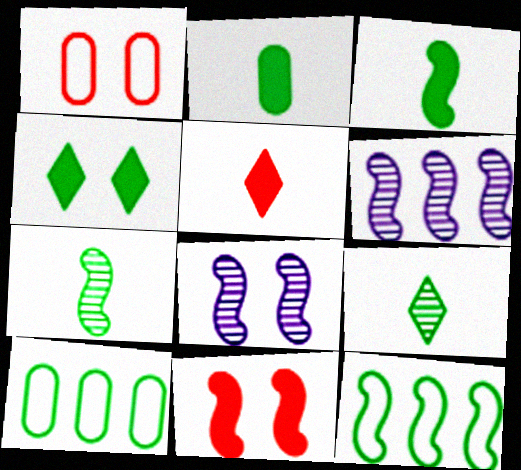[[1, 4, 8], 
[4, 7, 10], 
[5, 8, 10]]